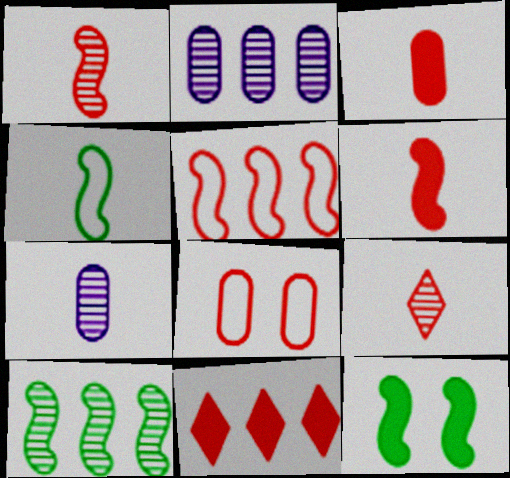[[1, 8, 11], 
[4, 10, 12]]